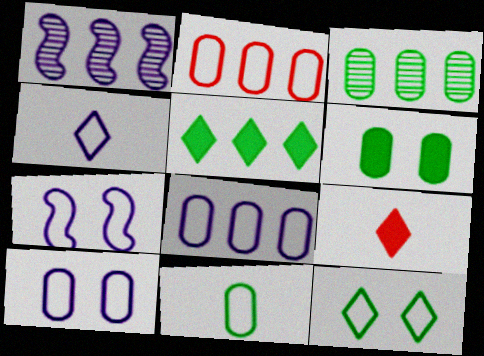[[1, 2, 5], 
[2, 10, 11], 
[3, 6, 11], 
[3, 7, 9], 
[4, 7, 8]]